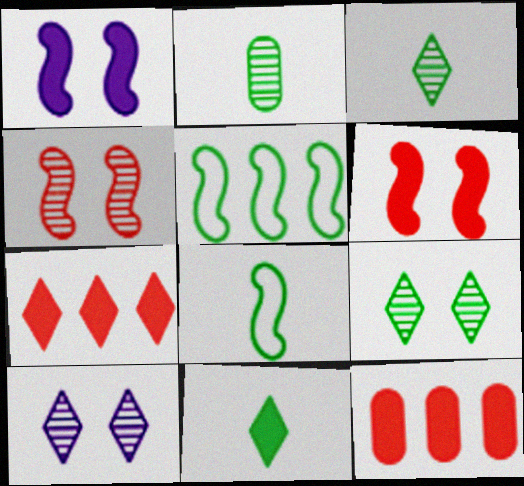[[1, 11, 12], 
[2, 8, 11], 
[8, 10, 12]]